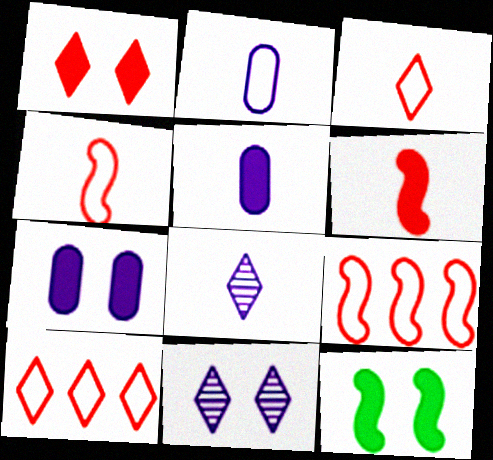[[1, 7, 12]]